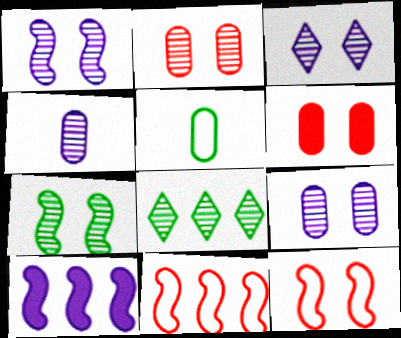[[1, 3, 9], 
[2, 3, 7]]